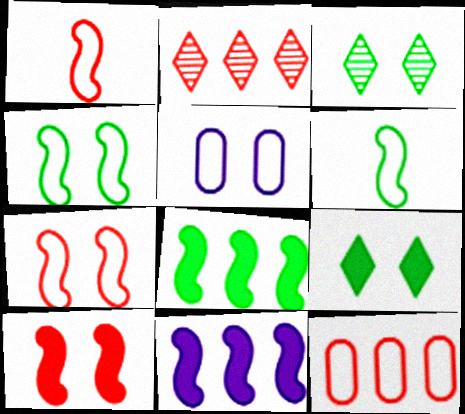[[3, 5, 10]]